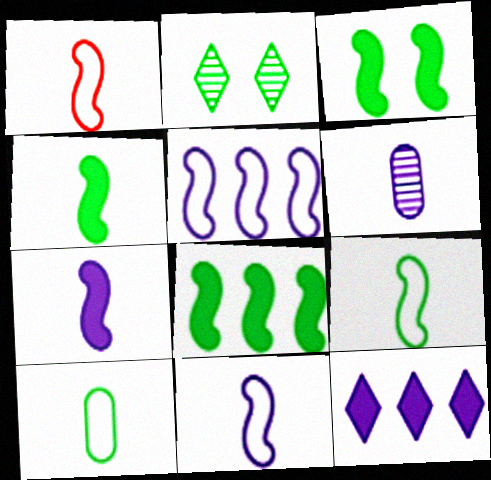[[1, 9, 11], 
[2, 8, 10], 
[3, 4, 8]]